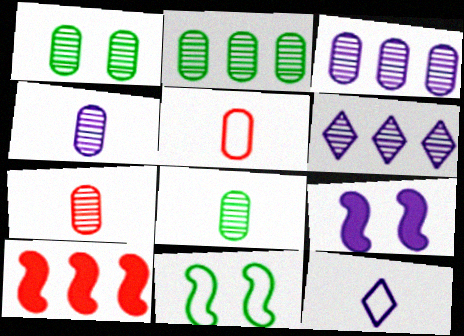[[1, 2, 8], 
[1, 3, 7], 
[1, 10, 12], 
[3, 9, 12], 
[4, 7, 8]]